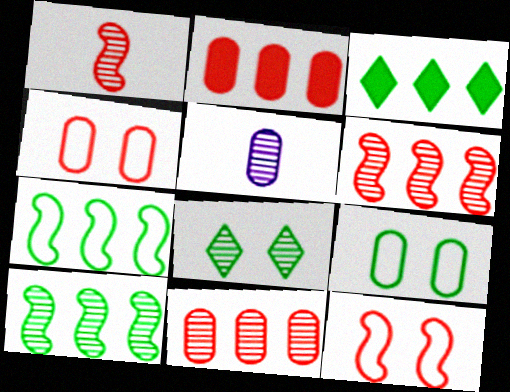[[2, 5, 9], 
[3, 5, 12], 
[5, 6, 8]]